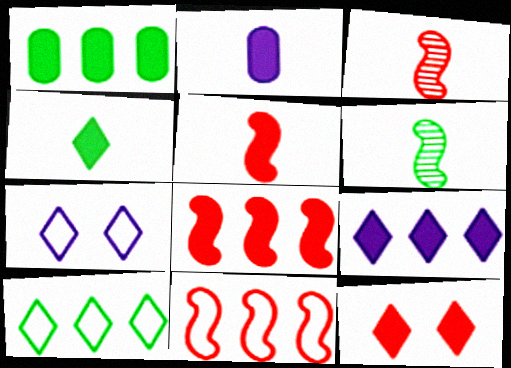[[1, 3, 7], 
[1, 8, 9], 
[2, 4, 5], 
[4, 9, 12]]